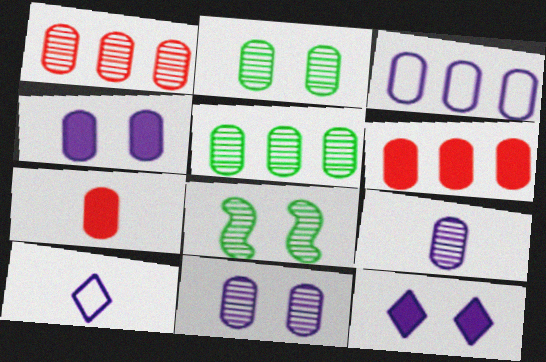[[1, 2, 9], 
[2, 3, 7], 
[3, 4, 9], 
[3, 5, 6], 
[6, 8, 10]]